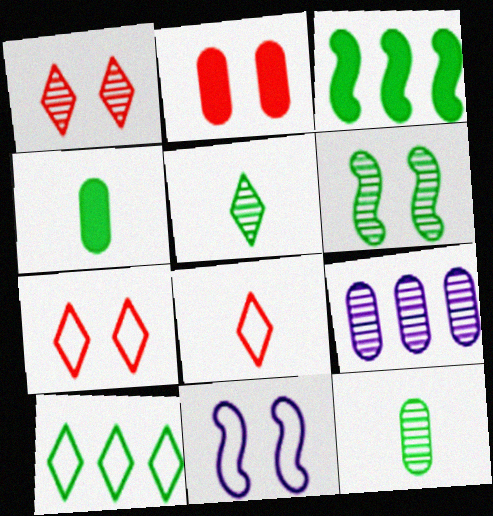[[4, 6, 10]]